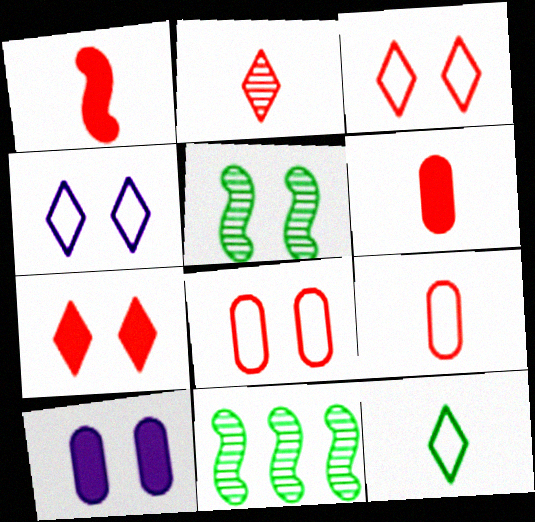[[1, 2, 9], 
[3, 5, 10], 
[4, 6, 11]]